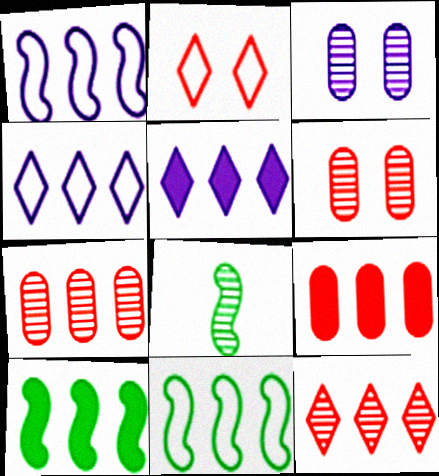[[3, 8, 12], 
[4, 7, 10], 
[5, 7, 11], 
[5, 9, 10]]